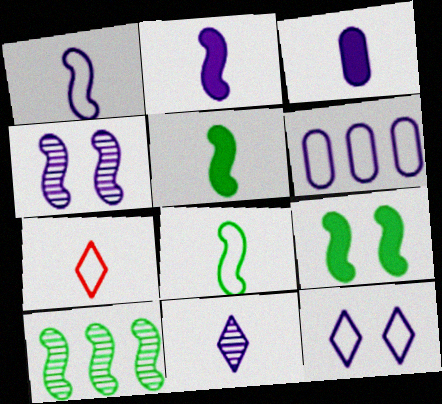[[1, 3, 11], 
[1, 6, 12], 
[8, 9, 10]]